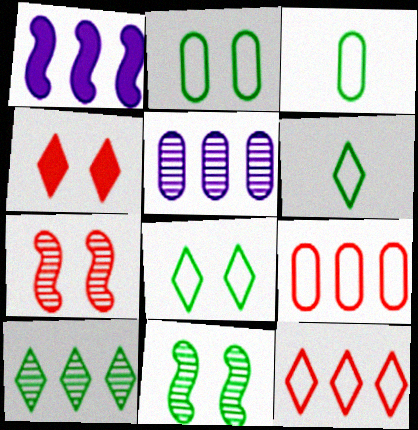[[1, 9, 10]]